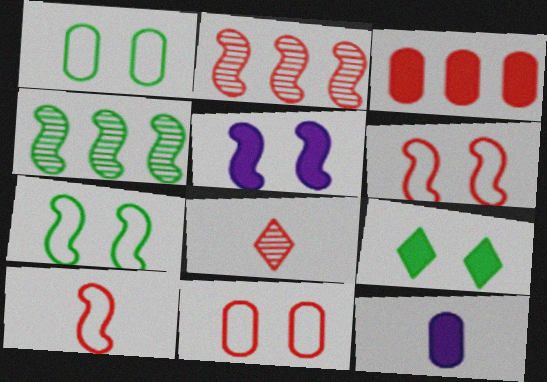[[3, 6, 8], 
[4, 5, 10]]